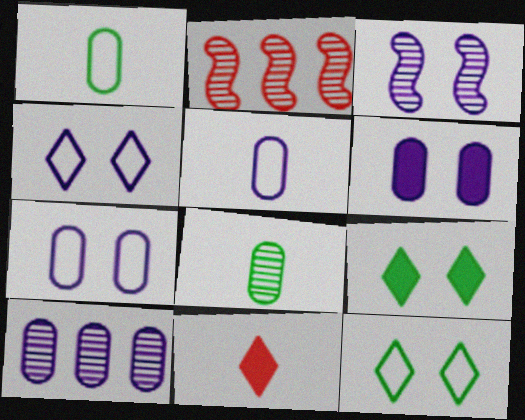[[2, 5, 9], 
[3, 4, 6], 
[5, 6, 10]]